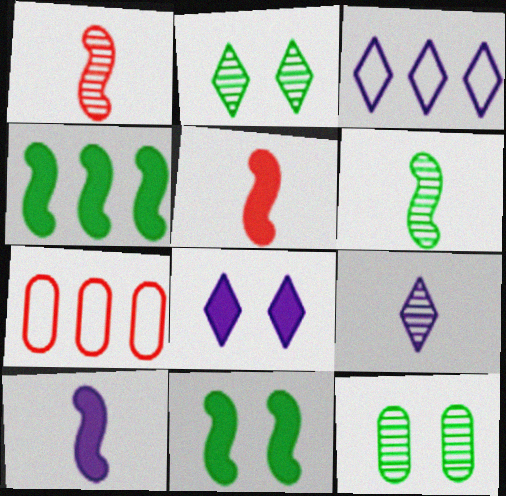[[2, 7, 10], 
[3, 5, 12], 
[3, 8, 9], 
[6, 7, 8], 
[7, 9, 11]]